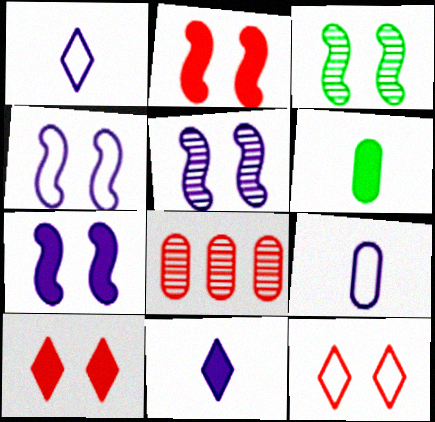[[2, 3, 4], 
[4, 5, 7]]